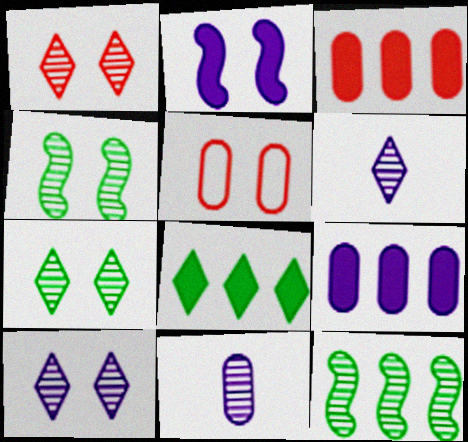[[1, 7, 10], 
[1, 11, 12], 
[2, 5, 7]]